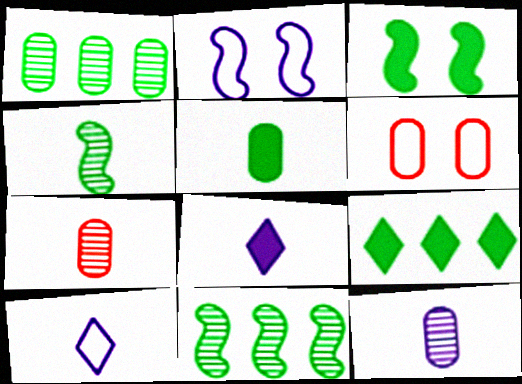[[2, 7, 9], 
[3, 5, 9], 
[6, 8, 11]]